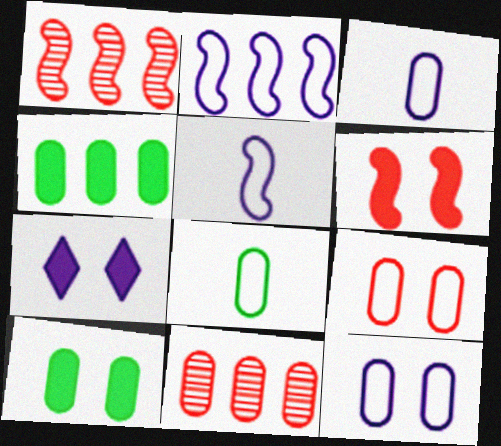[[1, 7, 8], 
[3, 10, 11], 
[6, 7, 10]]